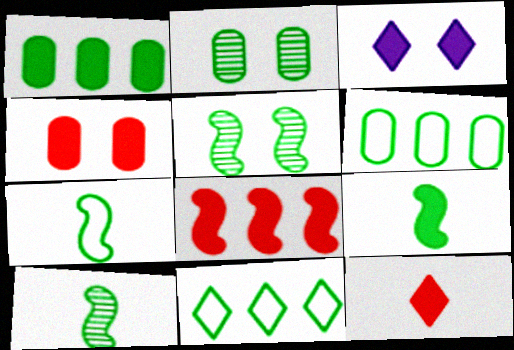[[2, 9, 11], 
[4, 8, 12], 
[7, 9, 10]]